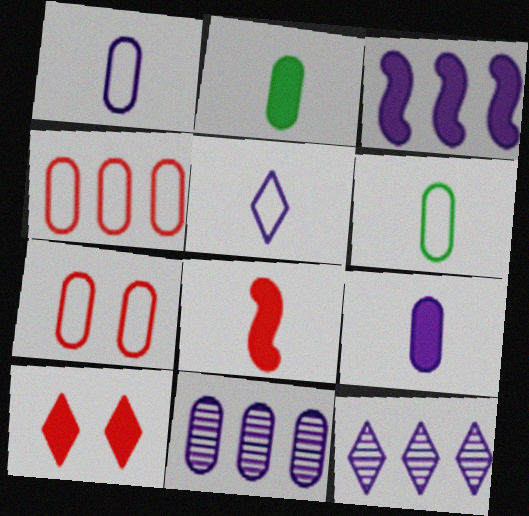[[2, 3, 10], 
[2, 7, 11]]